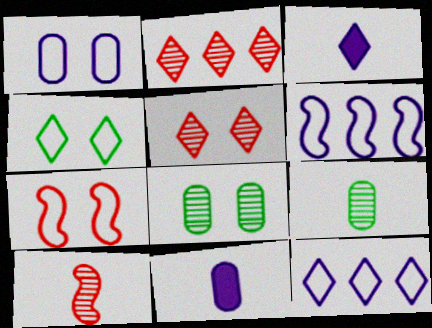[[1, 4, 7], 
[2, 3, 4]]